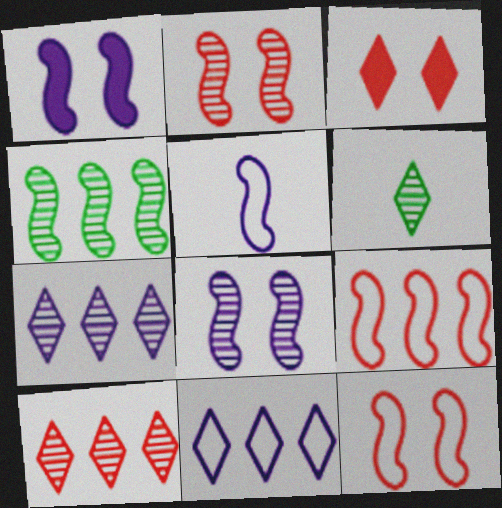[[3, 6, 11]]